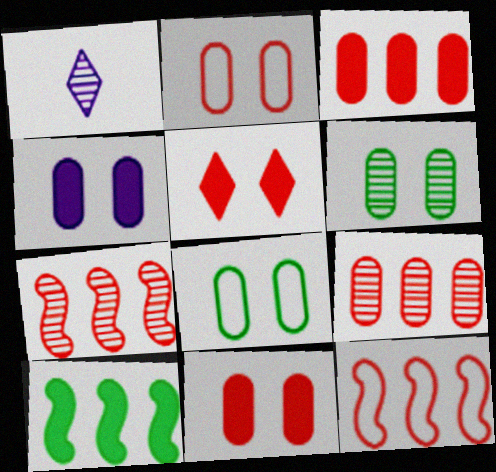[[1, 2, 10], 
[1, 6, 7], 
[2, 4, 6]]